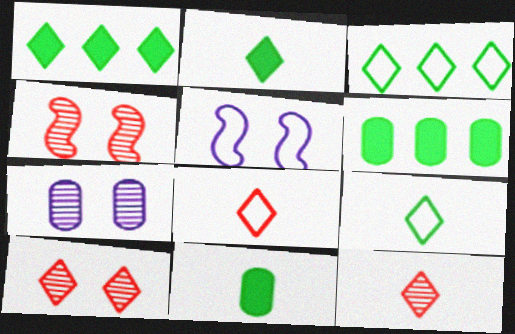[[5, 6, 12]]